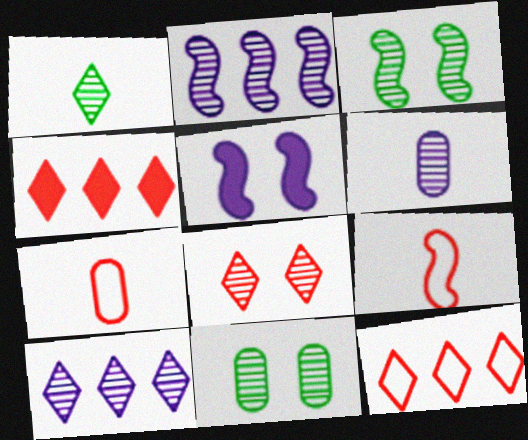[[1, 8, 10]]